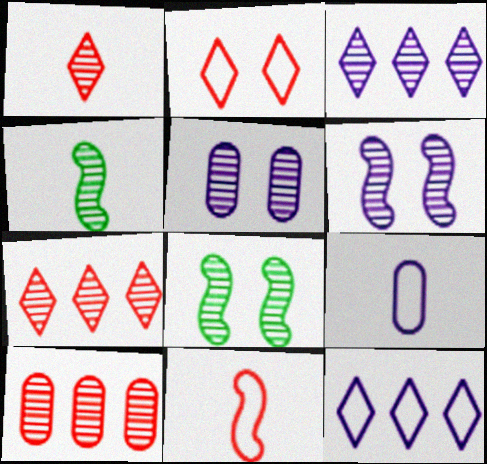[[4, 5, 7]]